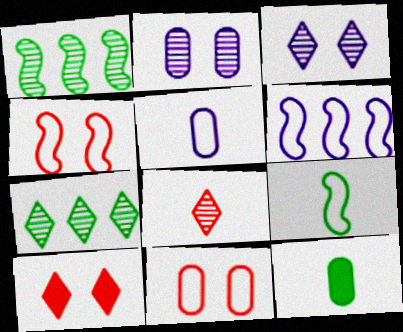[[1, 2, 8], 
[1, 5, 10], 
[3, 7, 8], 
[4, 6, 9]]